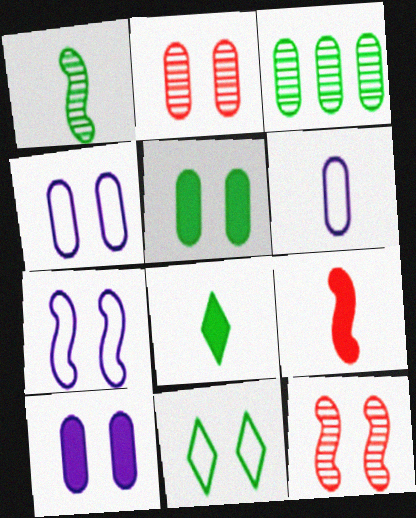[[2, 4, 5], 
[10, 11, 12]]